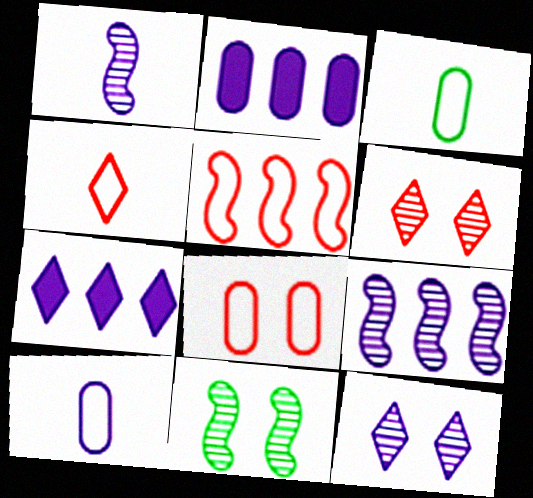[[2, 4, 11], 
[4, 5, 8]]